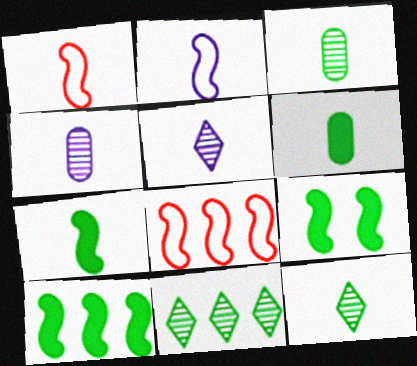[[1, 5, 6], 
[7, 9, 10]]